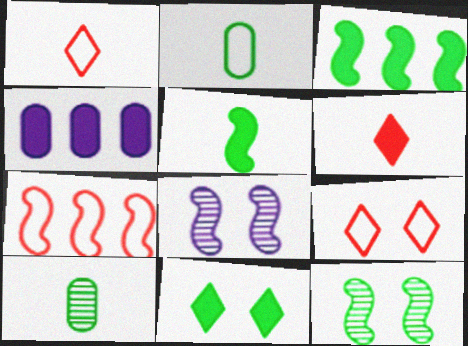[[1, 4, 12], 
[5, 7, 8]]